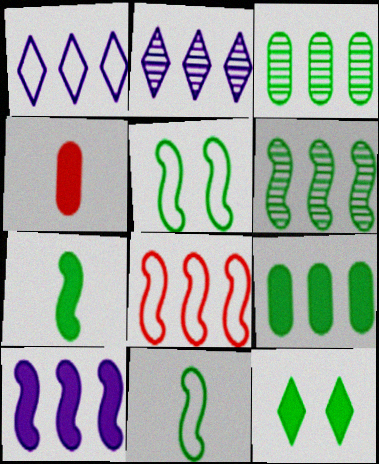[[2, 4, 5], 
[2, 8, 9], 
[3, 11, 12], 
[4, 10, 12], 
[5, 6, 7], 
[6, 8, 10], 
[7, 9, 12]]